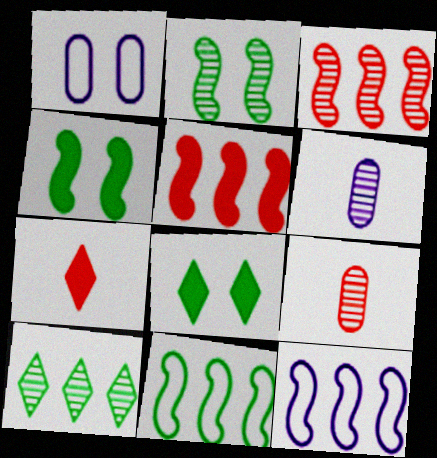[[8, 9, 12]]